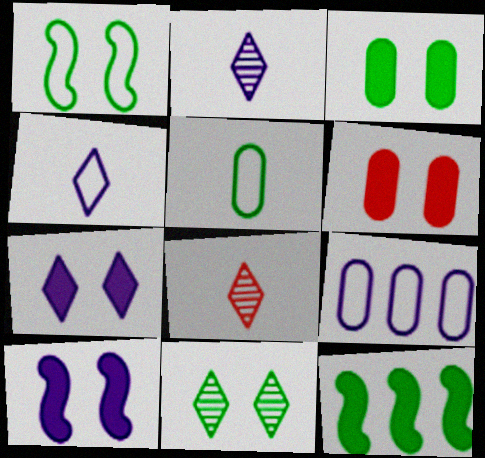[[1, 3, 11], 
[2, 9, 10], 
[5, 11, 12]]